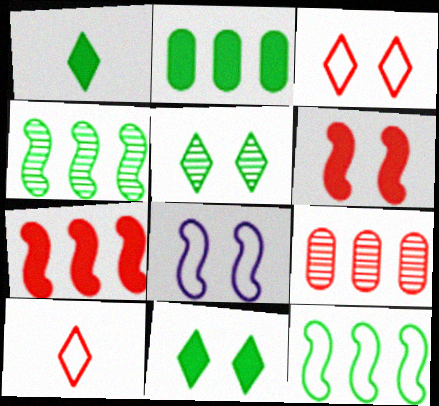[[1, 8, 9], 
[6, 9, 10]]